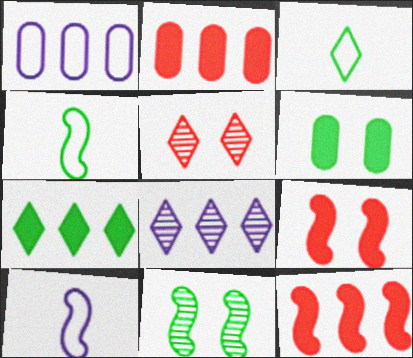[[10, 11, 12]]